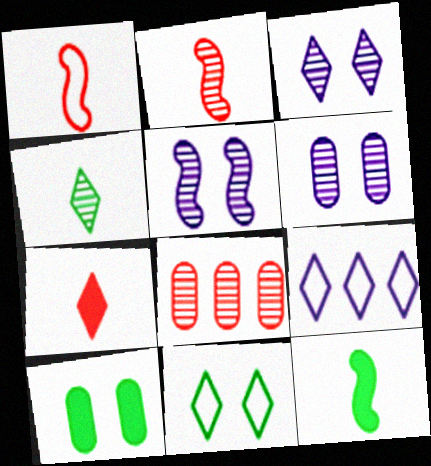[[2, 9, 10], 
[3, 5, 6], 
[4, 5, 8]]